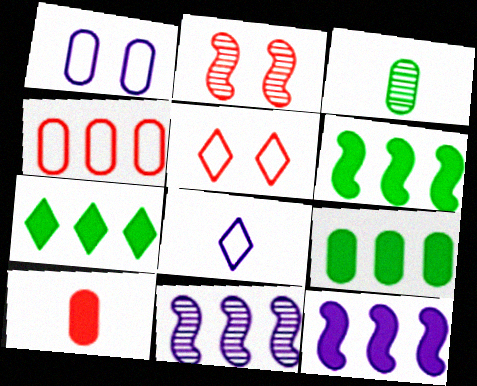[[2, 8, 9], 
[3, 5, 12], 
[4, 7, 11], 
[6, 7, 9]]